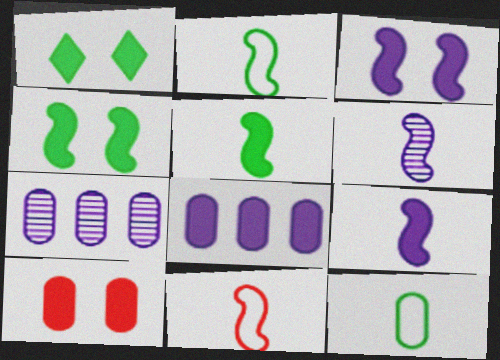[[1, 3, 10], 
[1, 7, 11], 
[5, 6, 11], 
[7, 10, 12]]